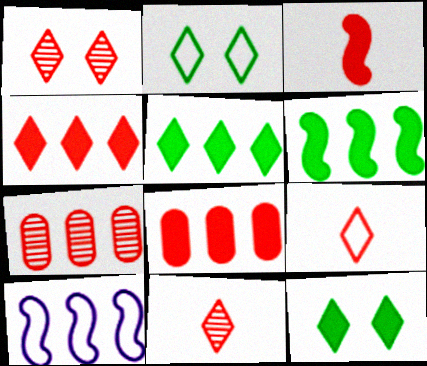[[1, 4, 9], 
[5, 7, 10]]